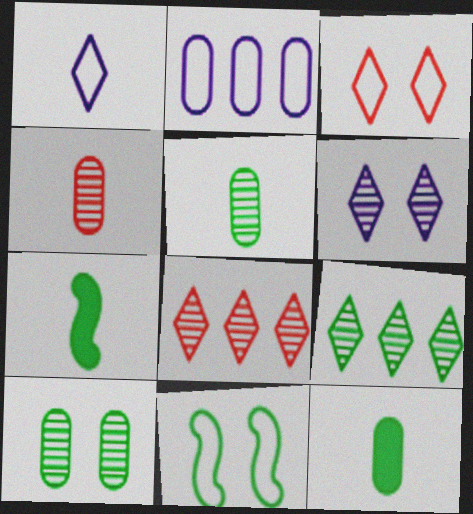[[1, 4, 7], 
[9, 11, 12]]